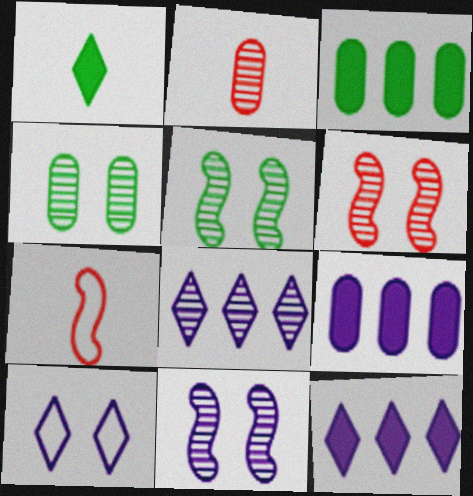[[2, 5, 8], 
[4, 7, 12], 
[5, 6, 11]]